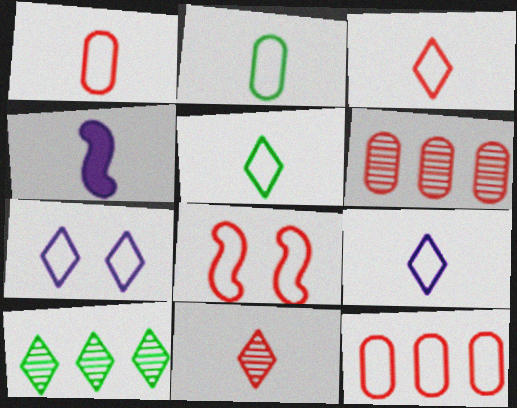[[2, 4, 11], 
[3, 5, 9], 
[3, 8, 12]]